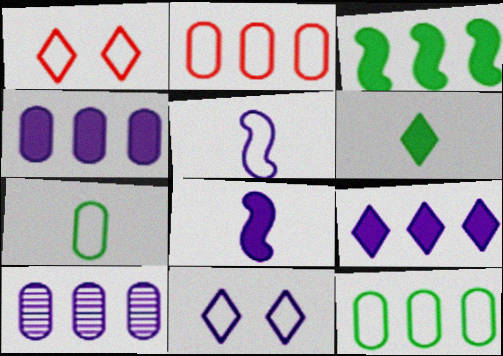[[1, 5, 12], 
[8, 10, 11]]